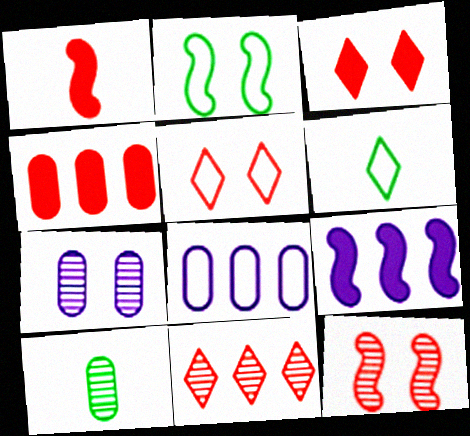[[1, 3, 4], 
[2, 3, 7], 
[5, 9, 10]]